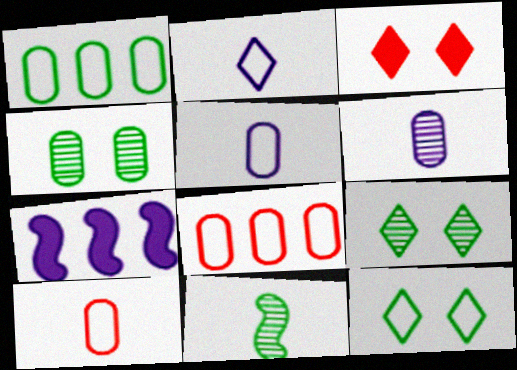[[7, 9, 10]]